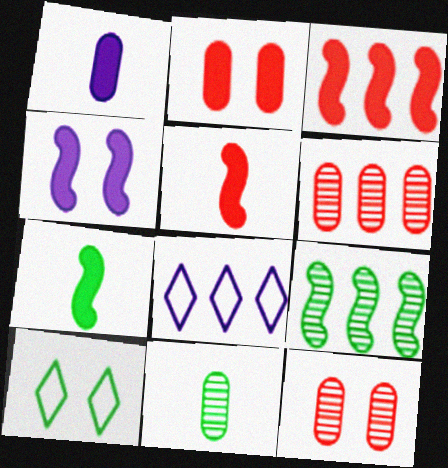[[3, 4, 7], 
[4, 10, 12], 
[7, 8, 12]]